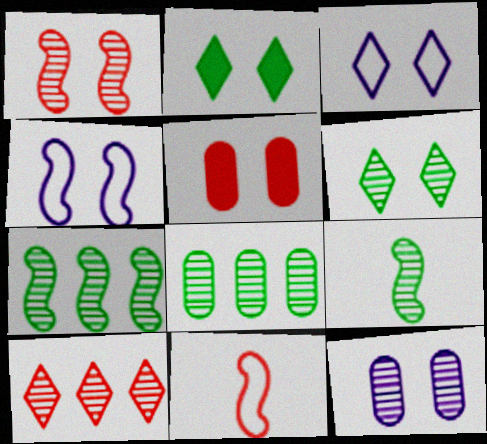[[1, 6, 12], 
[4, 5, 6], 
[5, 10, 11], 
[6, 8, 9], 
[9, 10, 12]]